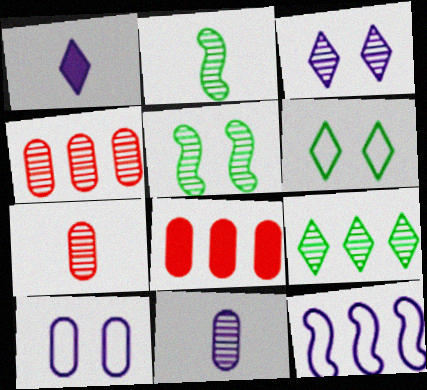[[2, 3, 4], 
[8, 9, 12]]